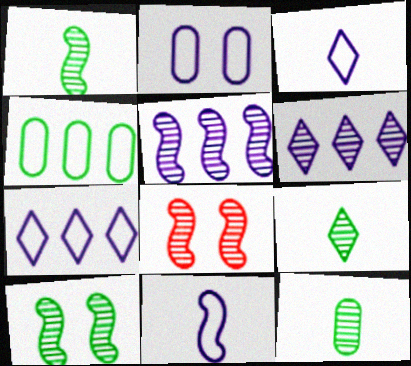[[1, 5, 8], 
[1, 9, 12], 
[2, 7, 11], 
[6, 8, 12]]